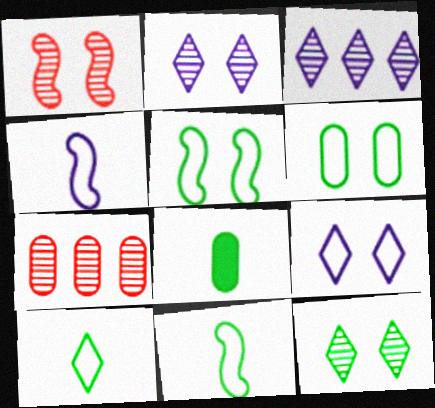[]